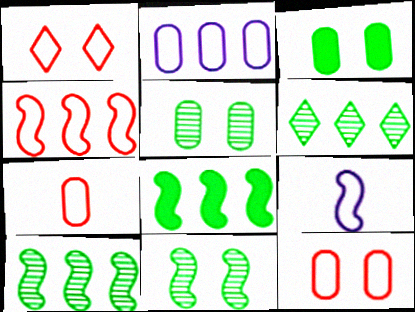[[1, 4, 7]]